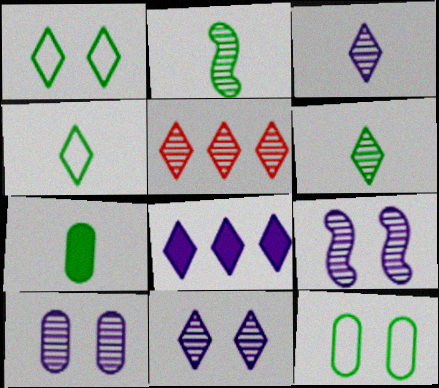[[2, 4, 7], 
[2, 5, 10], 
[5, 6, 11], 
[9, 10, 11]]